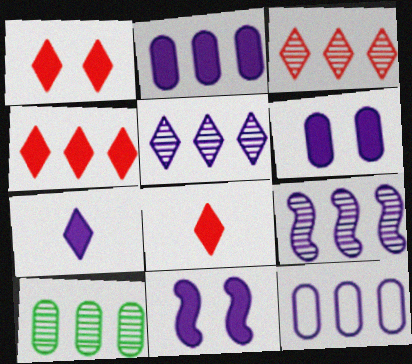[[1, 4, 8], 
[2, 7, 11], 
[3, 9, 10]]